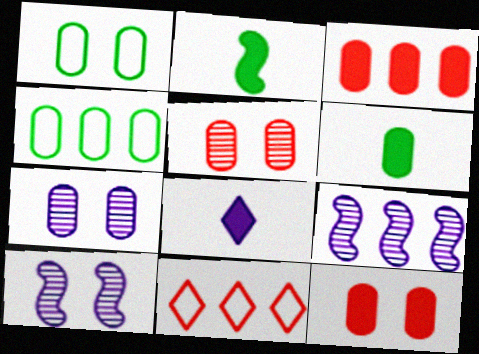[[1, 7, 12], 
[2, 7, 11], 
[6, 10, 11]]